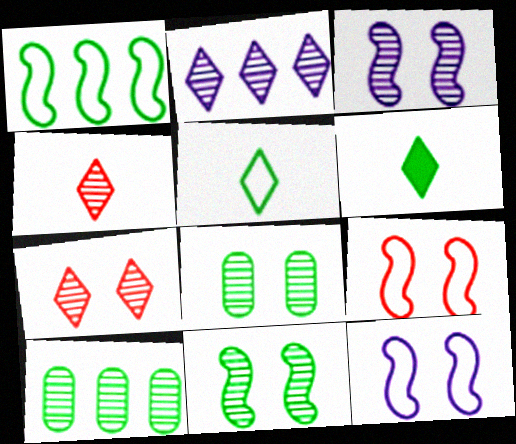[[1, 6, 8], 
[3, 4, 10], 
[3, 7, 8]]